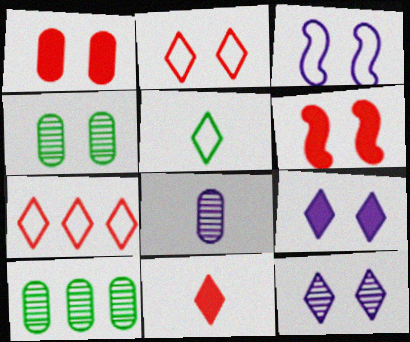[[3, 10, 11]]